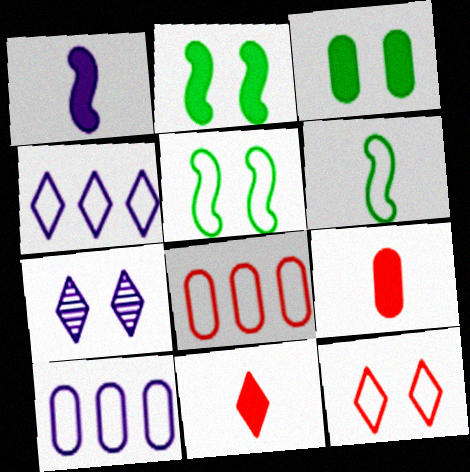[[1, 7, 10], 
[6, 10, 12]]